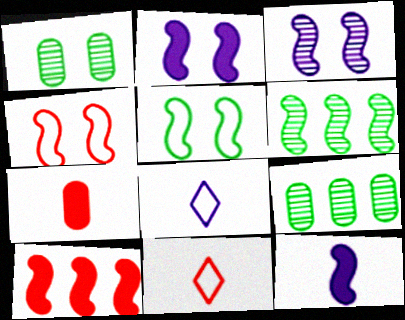[[1, 8, 10], 
[2, 9, 11], 
[4, 6, 12]]